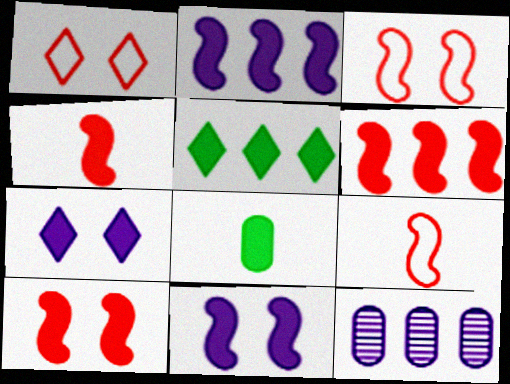[[4, 6, 10], 
[6, 7, 8]]